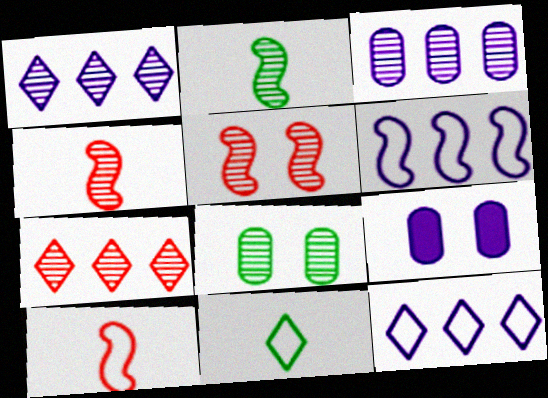[[1, 4, 8]]